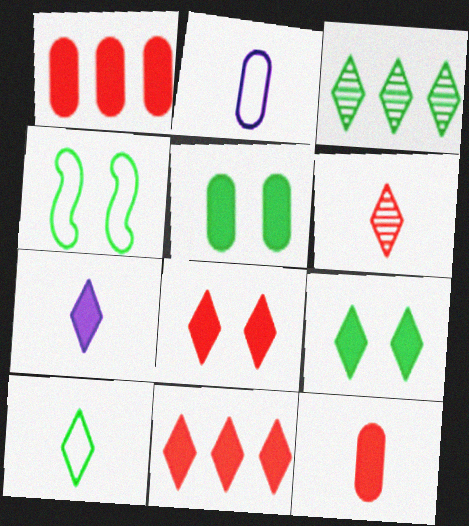[[3, 9, 10], 
[6, 7, 10], 
[7, 9, 11]]